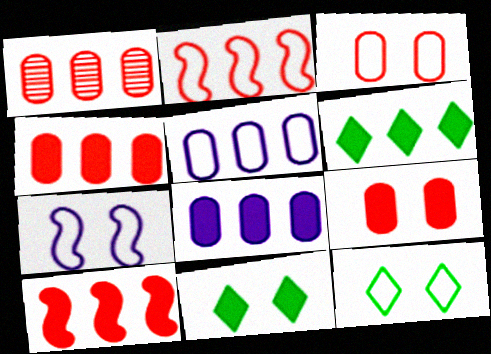[[3, 7, 12], 
[6, 8, 10]]